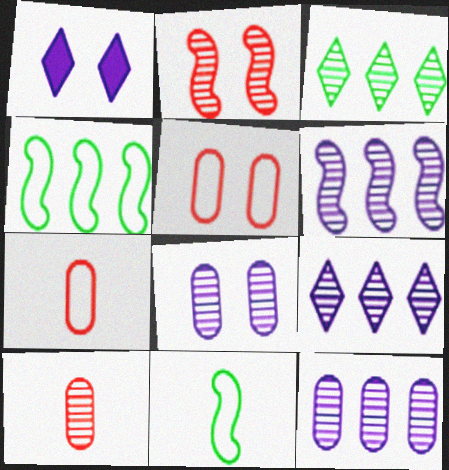[[1, 4, 10], 
[6, 9, 12]]